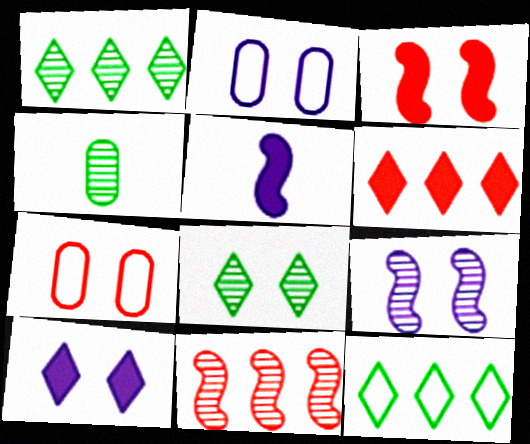[[1, 5, 7], 
[2, 3, 8], 
[2, 9, 10]]